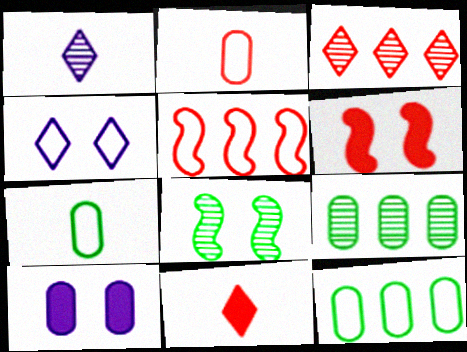[[1, 6, 12], 
[2, 3, 6], 
[2, 9, 10], 
[4, 5, 7]]